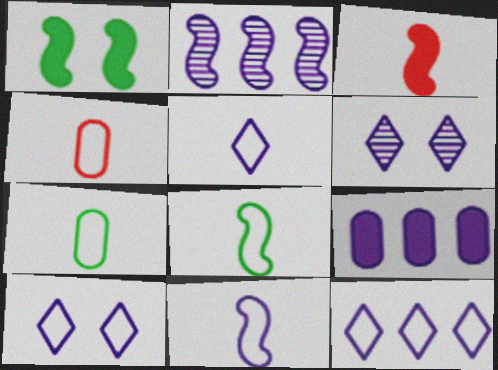[[2, 9, 12], 
[4, 5, 8], 
[5, 10, 12], 
[6, 9, 11]]